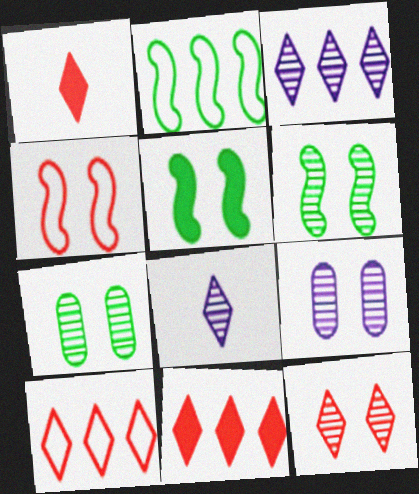[[1, 2, 9], 
[1, 10, 12], 
[6, 9, 12]]